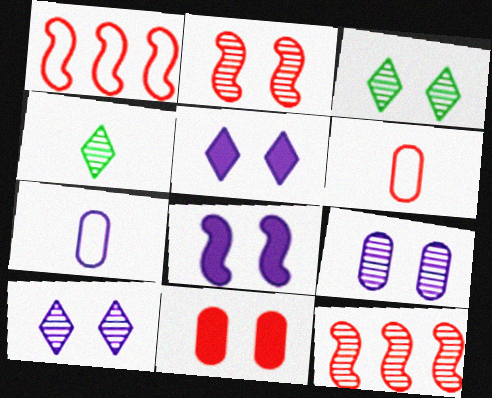[[2, 3, 9], 
[4, 9, 12]]